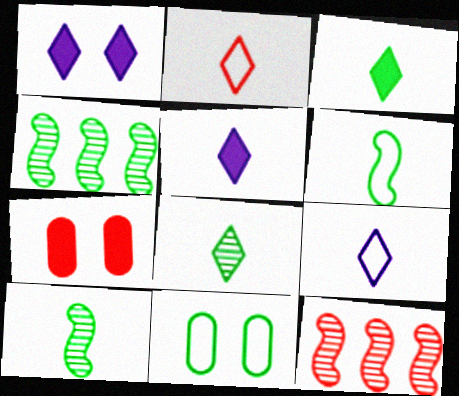[[2, 5, 8], 
[2, 7, 12], 
[3, 4, 11], 
[4, 7, 9], 
[5, 11, 12]]